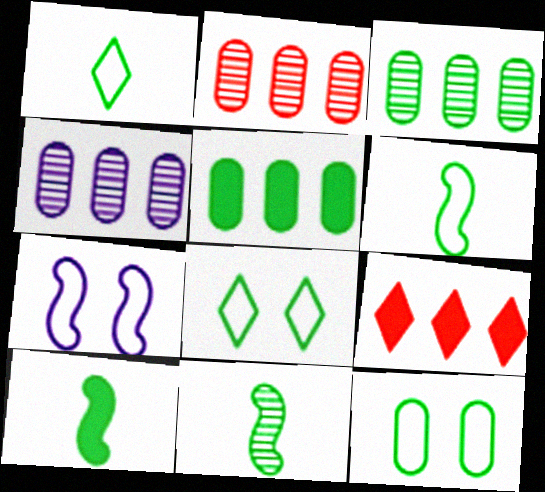[[2, 3, 4], 
[3, 8, 10], 
[5, 8, 11], 
[6, 10, 11]]